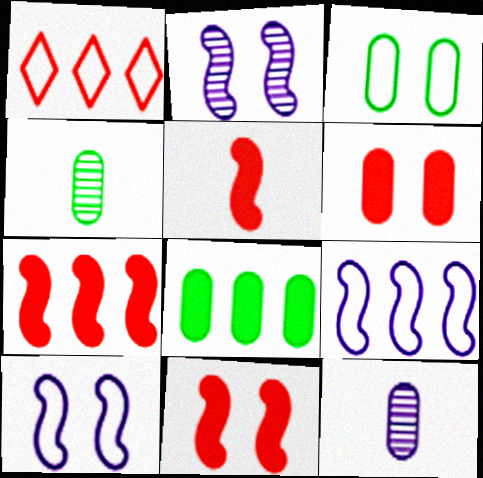[[3, 4, 8], 
[5, 7, 11]]